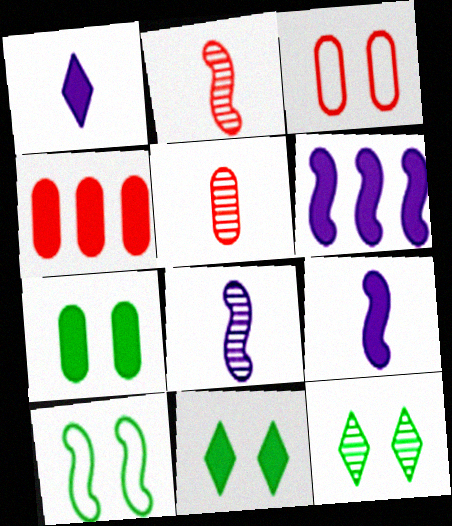[[2, 6, 10], 
[3, 4, 5], 
[4, 9, 11], 
[7, 10, 12]]